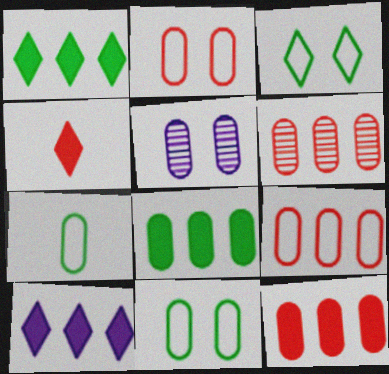[[5, 7, 12], 
[6, 9, 12]]